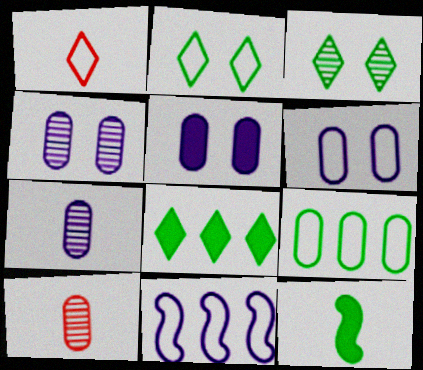[[1, 7, 12], 
[3, 9, 12], 
[4, 5, 6], 
[5, 9, 10]]